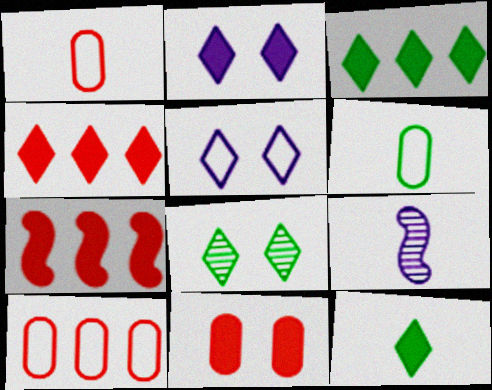[[1, 9, 12], 
[2, 4, 12]]